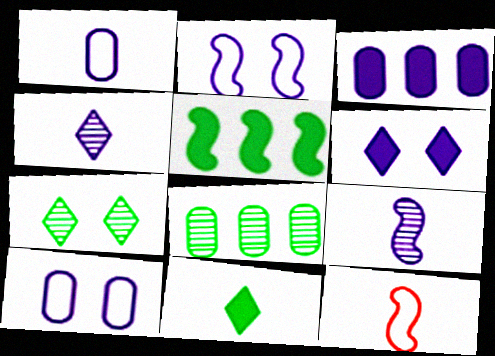[[2, 3, 4], 
[3, 7, 12], 
[6, 8, 12]]